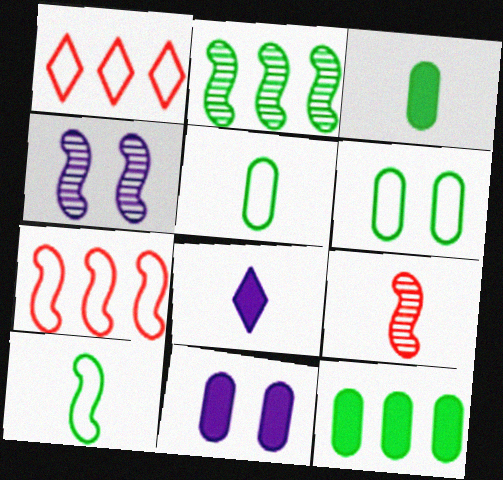[[1, 3, 4], 
[2, 4, 9], 
[5, 8, 9]]